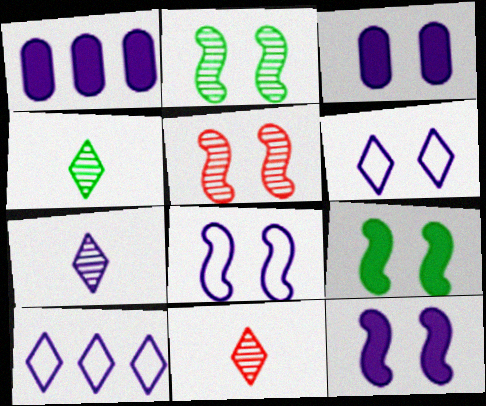[[1, 7, 8], 
[4, 7, 11], 
[5, 8, 9]]